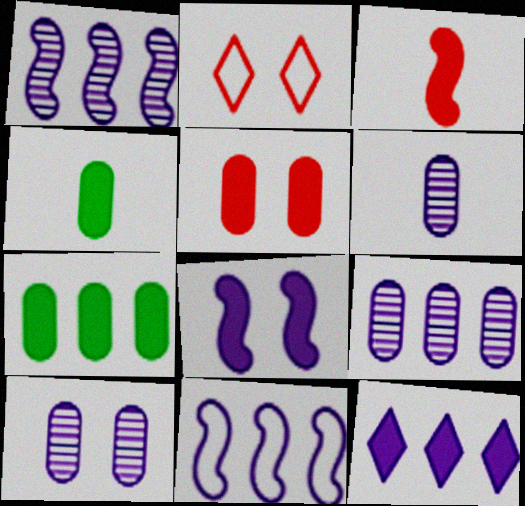[[1, 2, 4], 
[6, 9, 10], 
[9, 11, 12]]